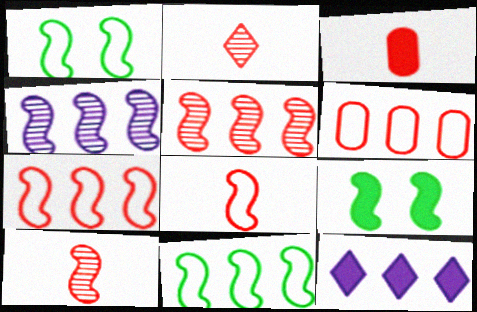[[2, 3, 8], 
[3, 9, 12], 
[4, 8, 9]]